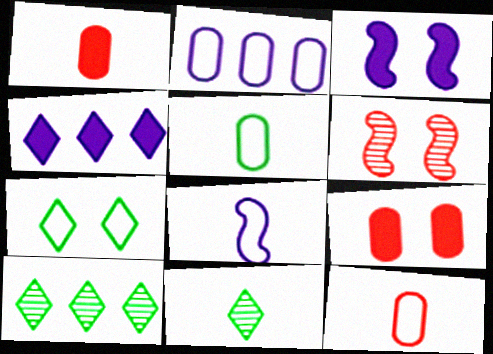[[1, 8, 11], 
[3, 10, 12], 
[4, 5, 6], 
[8, 9, 10]]